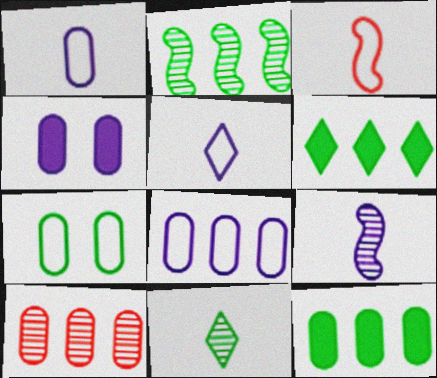[[8, 10, 12]]